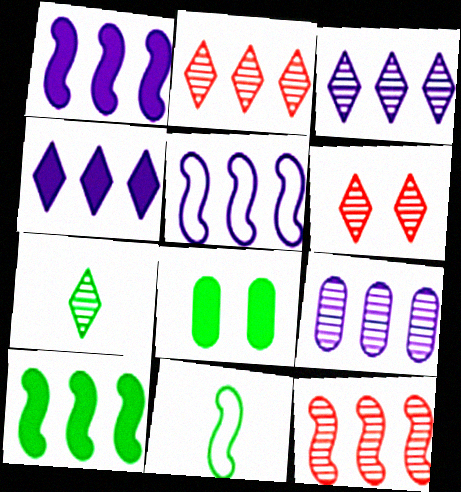[[3, 6, 7], 
[4, 5, 9], 
[5, 10, 12]]